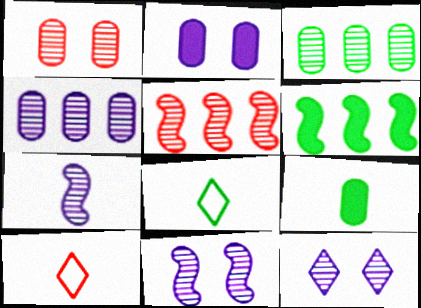[[2, 5, 8], 
[4, 7, 12], 
[7, 9, 10]]